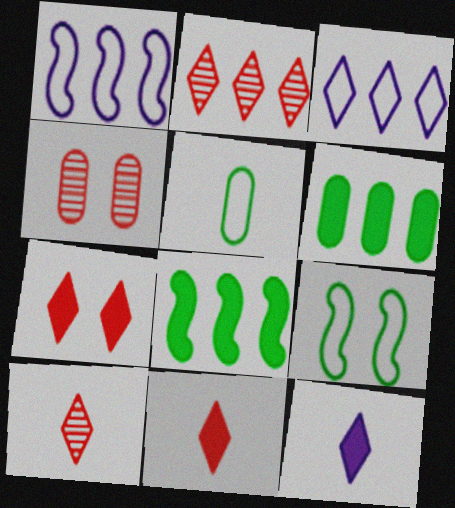[[1, 2, 6]]